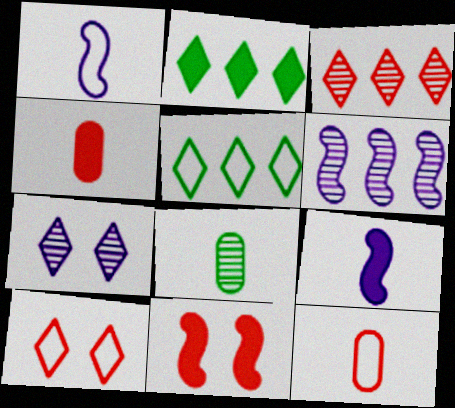[[3, 11, 12]]